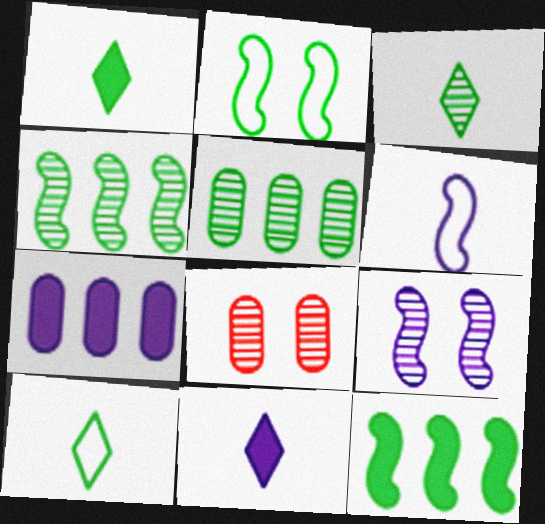[[1, 2, 5], 
[1, 3, 10]]